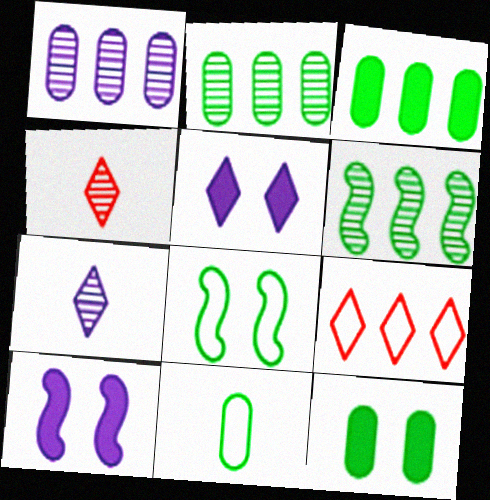[[2, 11, 12]]